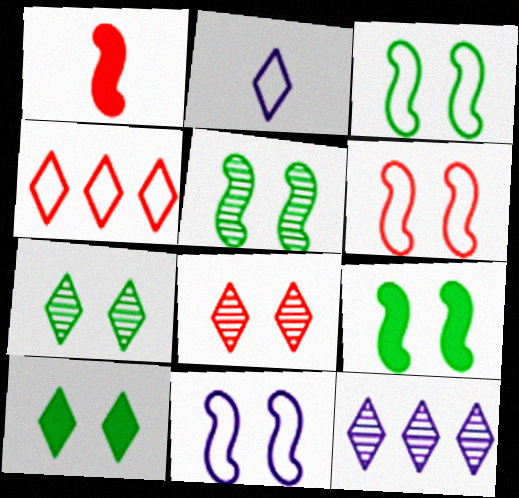[[3, 5, 9], 
[3, 6, 11]]